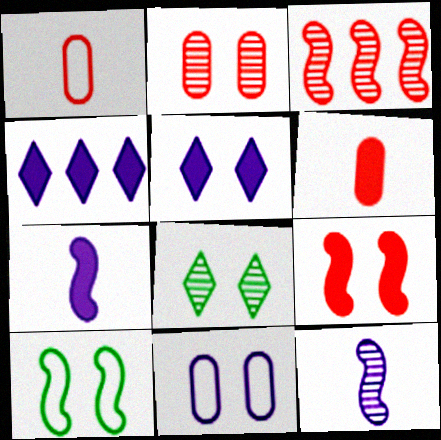[[2, 5, 10], 
[3, 7, 10], 
[4, 11, 12], 
[8, 9, 11]]